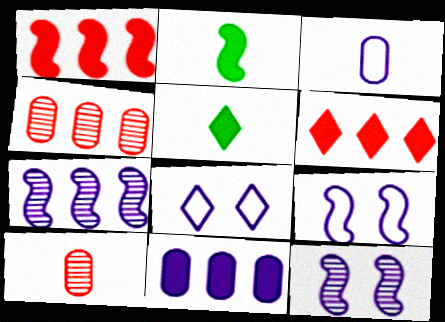[[2, 4, 8], 
[4, 5, 9]]